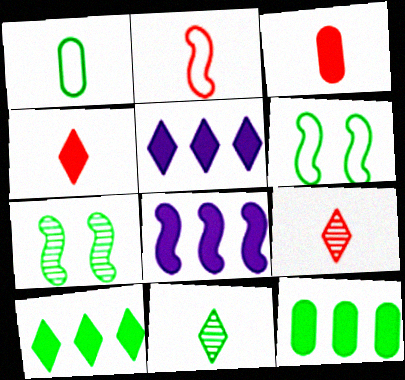[[1, 7, 10], 
[2, 3, 9], 
[2, 7, 8], 
[6, 11, 12]]